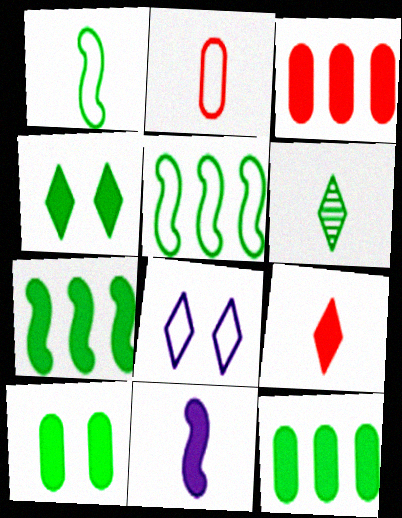[[2, 5, 8], 
[2, 6, 11], 
[3, 4, 11], 
[5, 6, 10]]